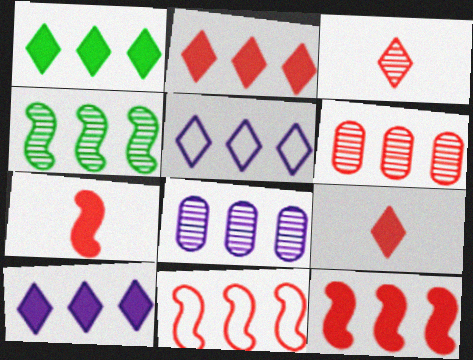[[1, 2, 10], 
[1, 8, 11], 
[2, 6, 11]]